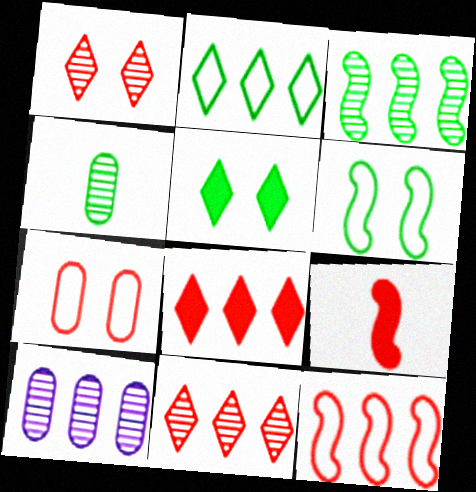[[3, 10, 11], 
[7, 9, 11]]